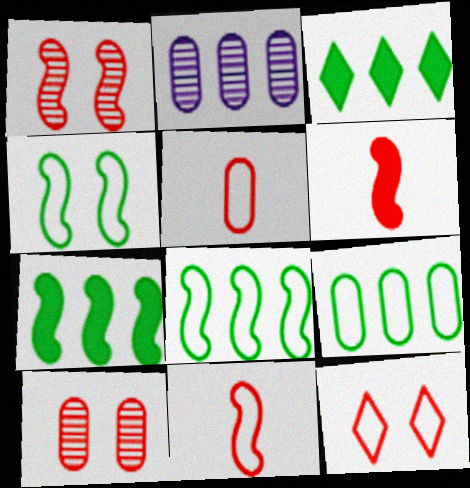[]